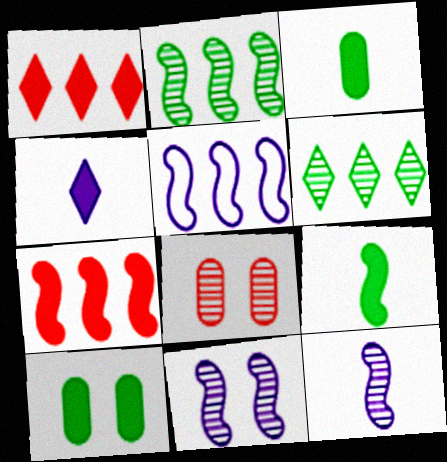[[2, 5, 7], 
[4, 7, 10], 
[6, 8, 12]]